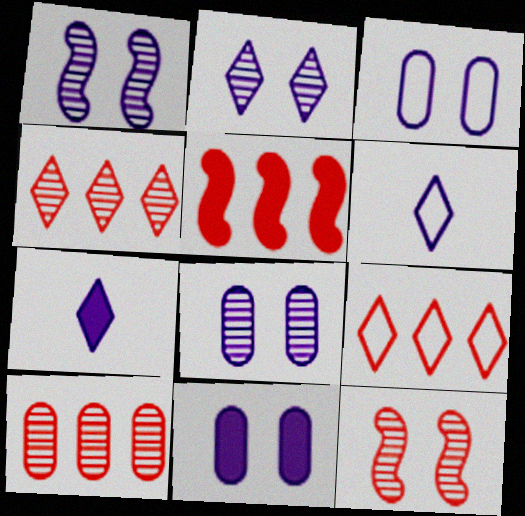[[1, 2, 8], 
[3, 8, 11], 
[5, 9, 10]]